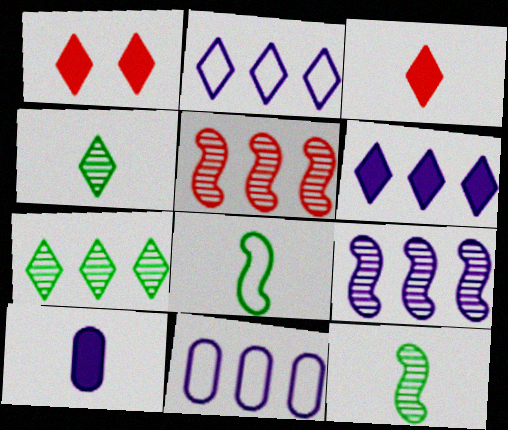[[1, 2, 4], 
[1, 11, 12], 
[6, 9, 11]]